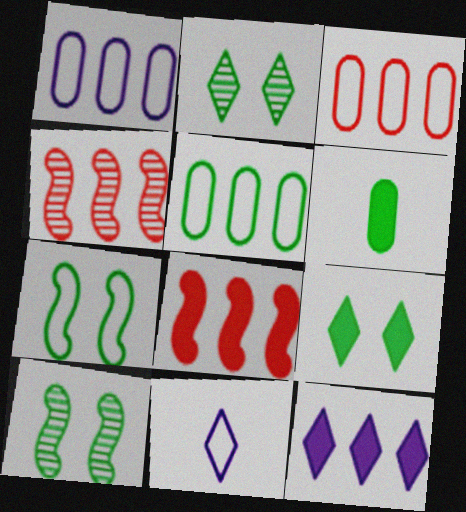[[1, 3, 5], 
[3, 7, 11], 
[4, 5, 12]]